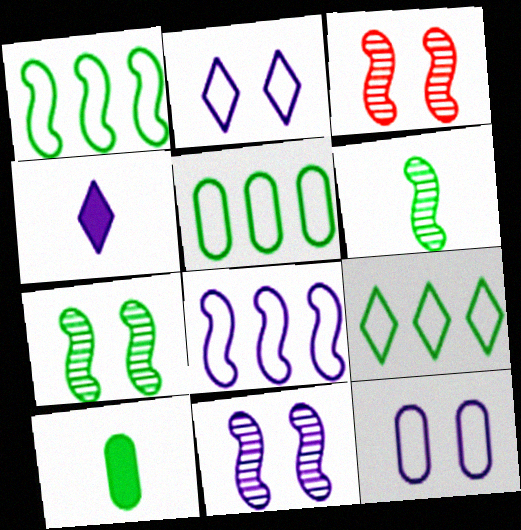[[1, 5, 9], 
[3, 4, 5], 
[3, 7, 11], 
[7, 9, 10]]